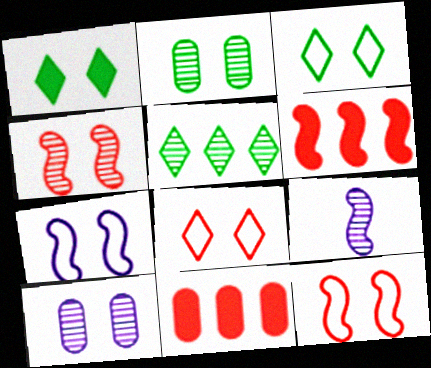[[1, 10, 12], 
[3, 9, 11]]